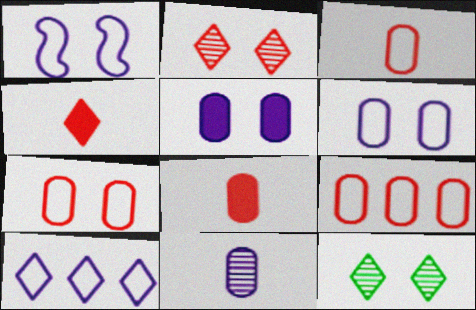[[3, 7, 9], 
[4, 10, 12]]